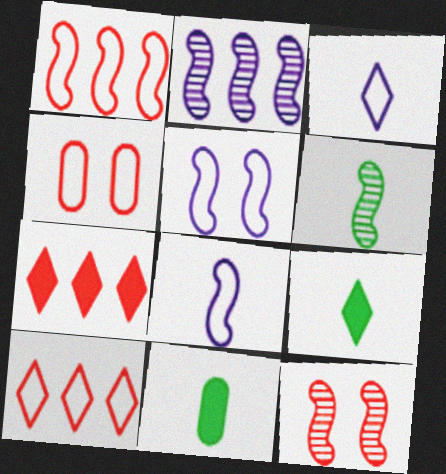[[2, 4, 9], 
[2, 6, 12]]